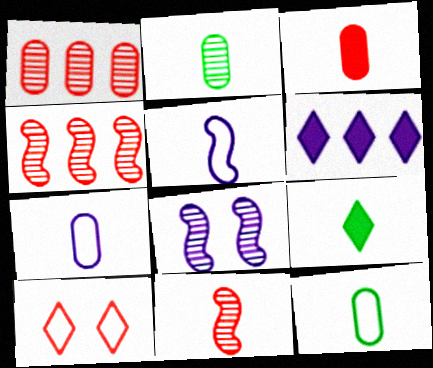[[2, 3, 7], 
[3, 4, 10], 
[6, 7, 8], 
[7, 9, 11]]